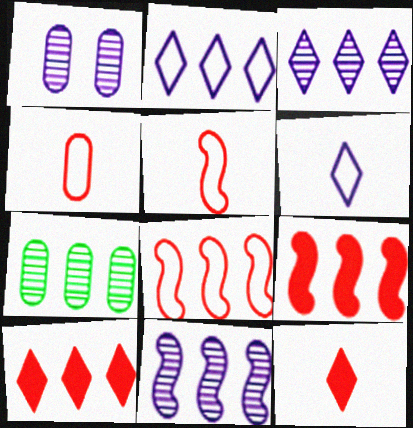[[2, 7, 9]]